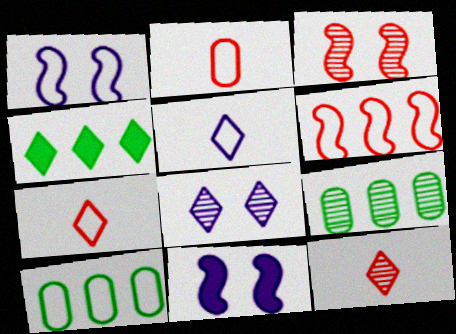[[1, 7, 10], 
[4, 7, 8], 
[7, 9, 11], 
[10, 11, 12]]